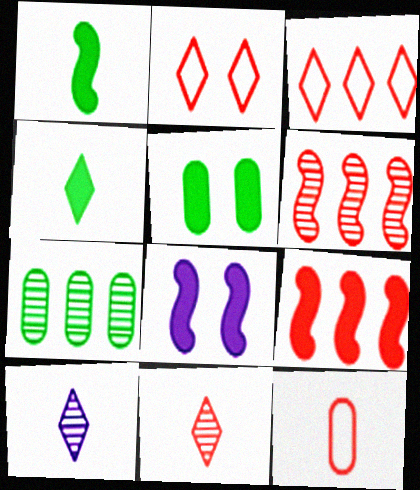[[1, 8, 9], 
[1, 10, 12]]